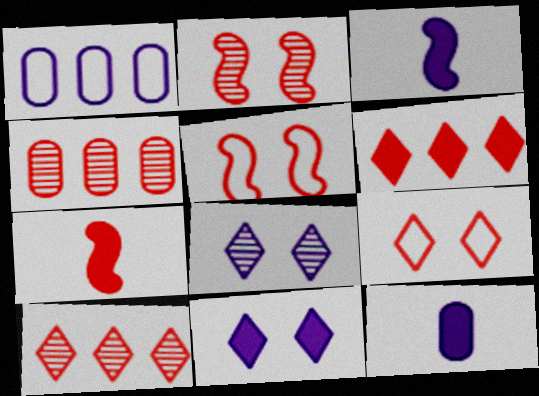[[1, 3, 8], 
[4, 7, 9]]